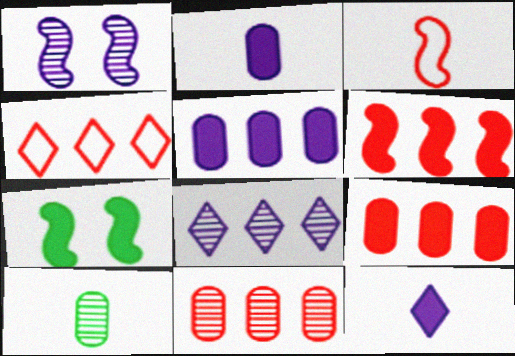[[3, 10, 12], 
[4, 6, 11], 
[7, 9, 12]]